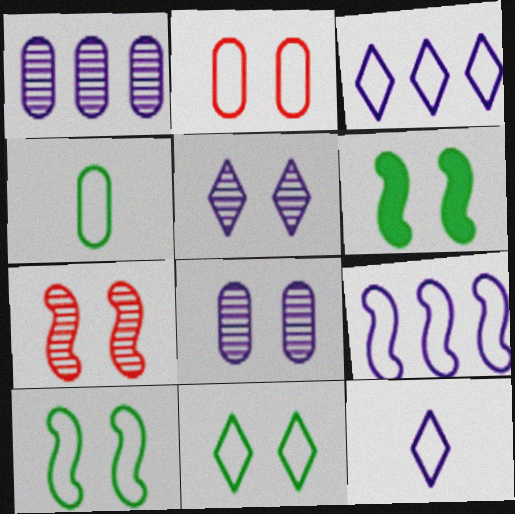[[2, 5, 6]]